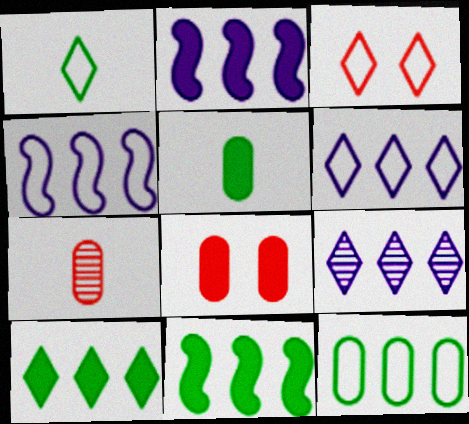[[1, 3, 6]]